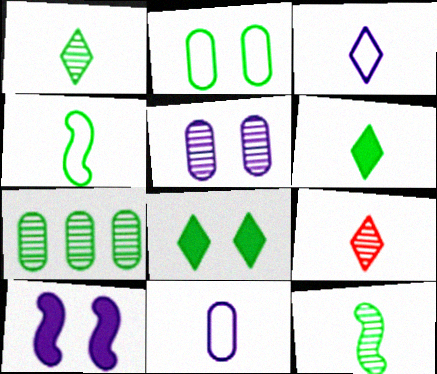[[3, 6, 9], 
[4, 7, 8]]